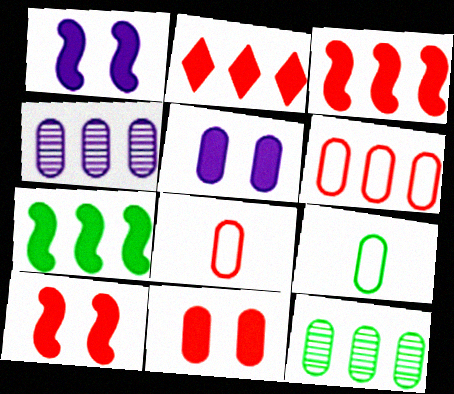[[4, 9, 11], 
[5, 8, 12]]